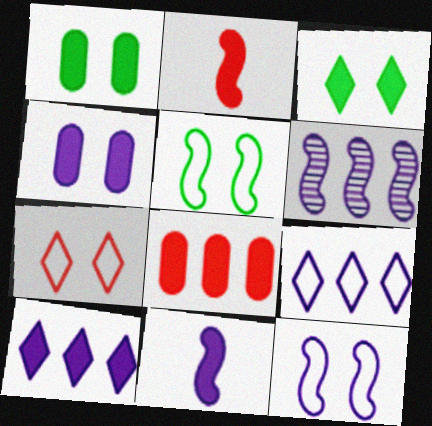[[1, 2, 10], 
[2, 5, 6], 
[3, 8, 11], 
[4, 10, 11], 
[6, 11, 12]]